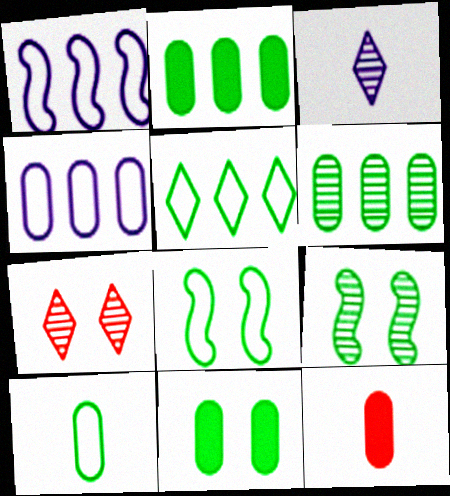[[5, 8, 10], 
[6, 10, 11]]